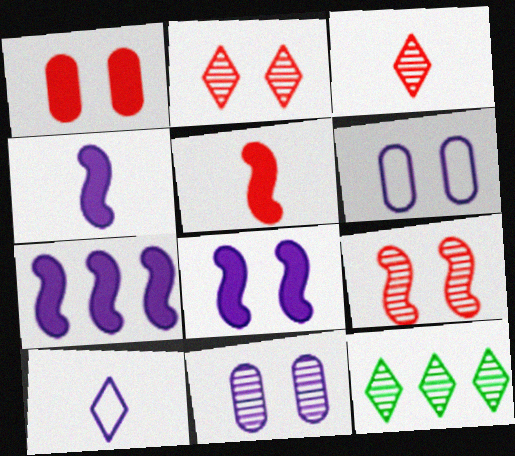[[4, 7, 8], 
[5, 6, 12], 
[7, 10, 11]]